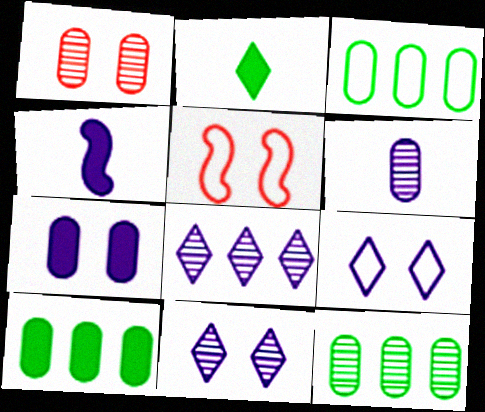[[1, 6, 12], 
[3, 10, 12]]